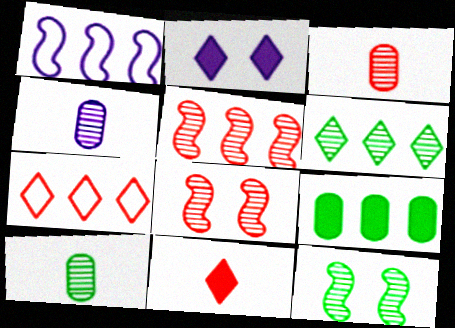[[1, 2, 4], 
[3, 4, 10], 
[4, 6, 8], 
[6, 10, 12]]